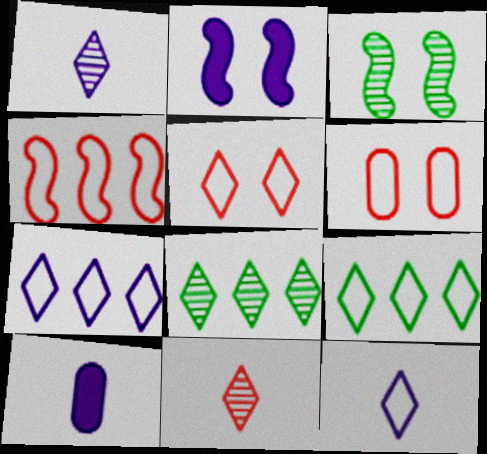[[5, 9, 12]]